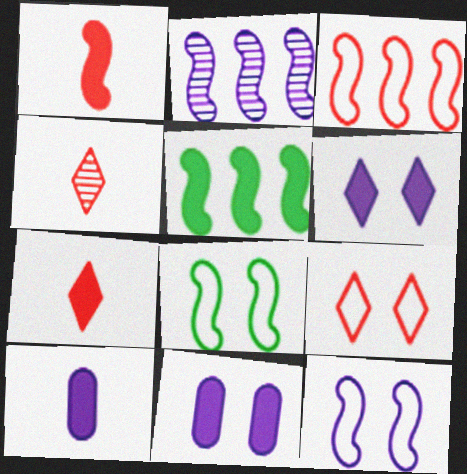[[1, 2, 8], 
[2, 3, 5], 
[5, 7, 11]]